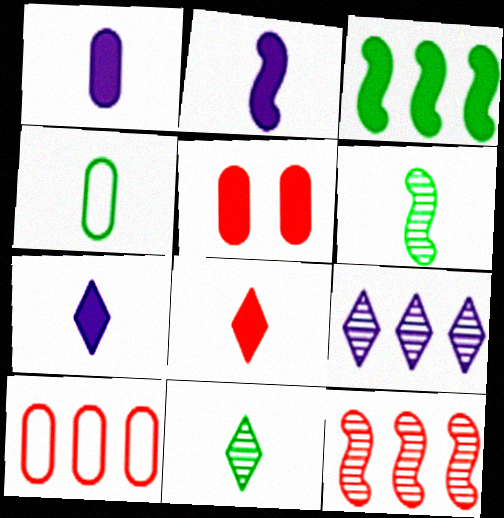[[1, 2, 7], 
[3, 5, 7], 
[3, 9, 10]]